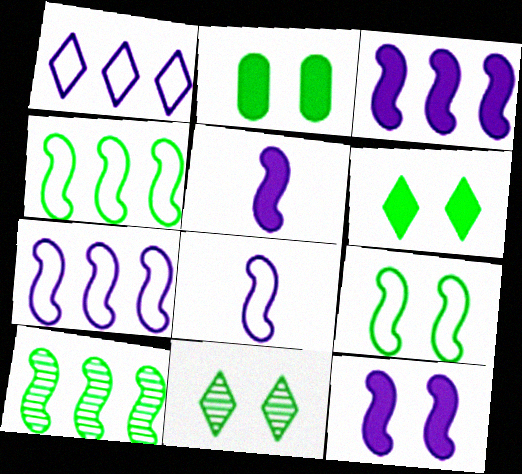[[2, 9, 11], 
[3, 5, 12]]